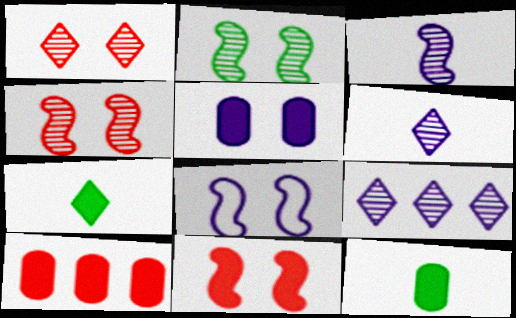[[2, 8, 11], 
[5, 10, 12]]